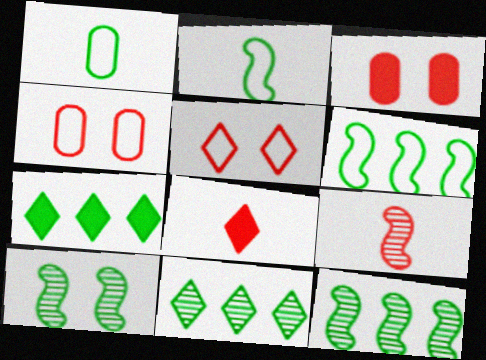[[1, 7, 10]]